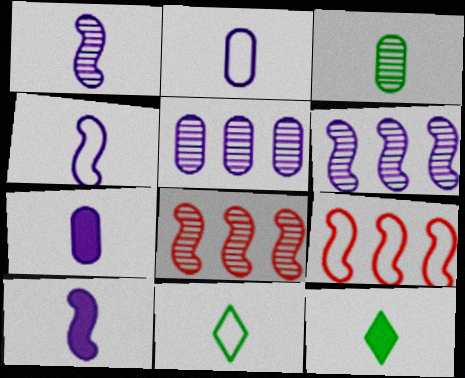[[1, 4, 10]]